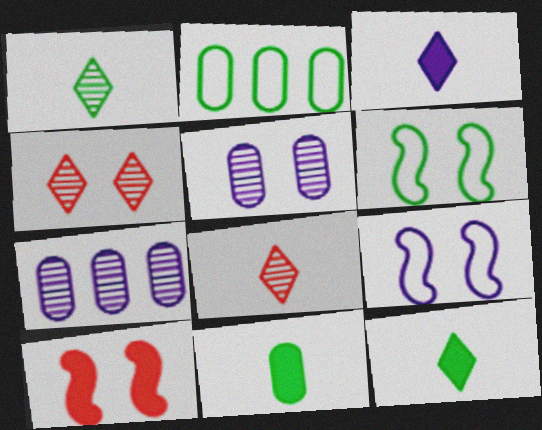[[3, 7, 9]]